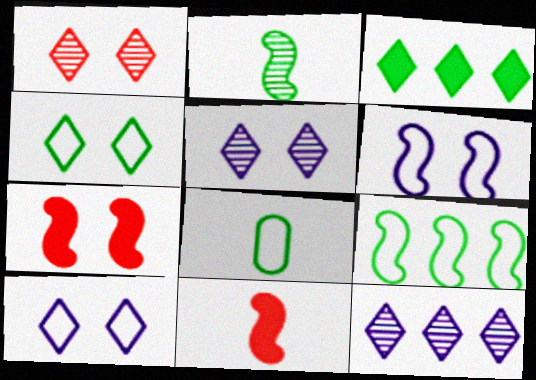[[4, 8, 9], 
[7, 8, 12]]